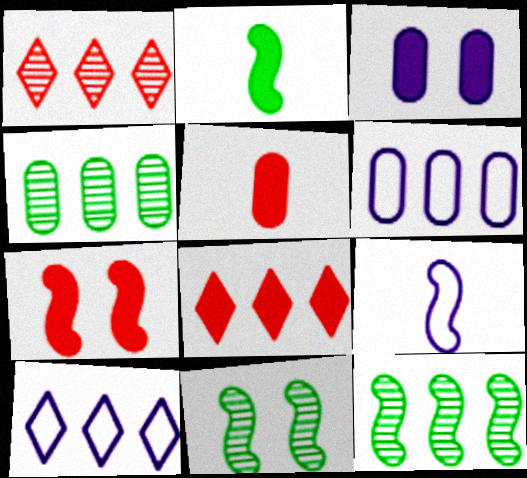[[2, 3, 8], 
[5, 7, 8], 
[5, 10, 11], 
[6, 8, 12], 
[7, 9, 12]]